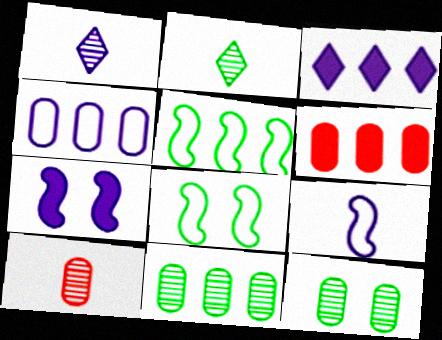[[1, 4, 7], 
[1, 6, 8], 
[3, 8, 10], 
[4, 6, 11]]